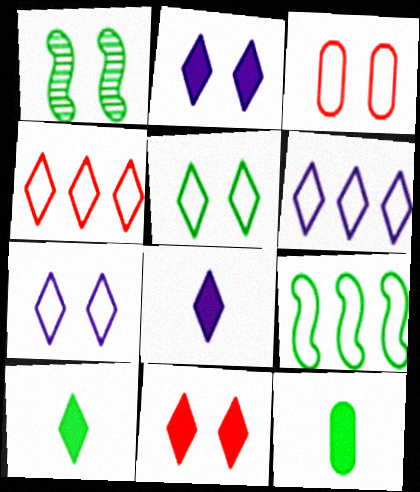[[1, 2, 3]]